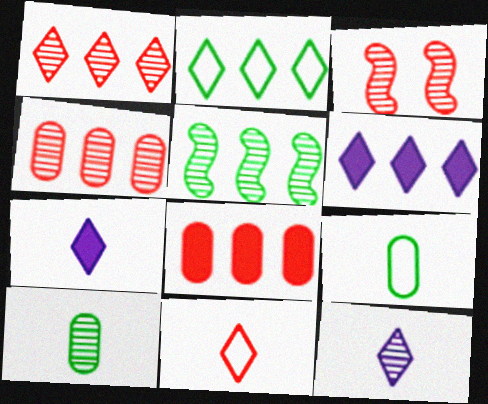[[1, 2, 6], 
[3, 6, 9], 
[3, 8, 11]]